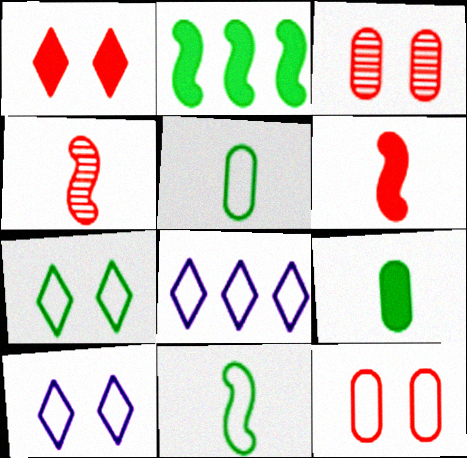[[8, 11, 12]]